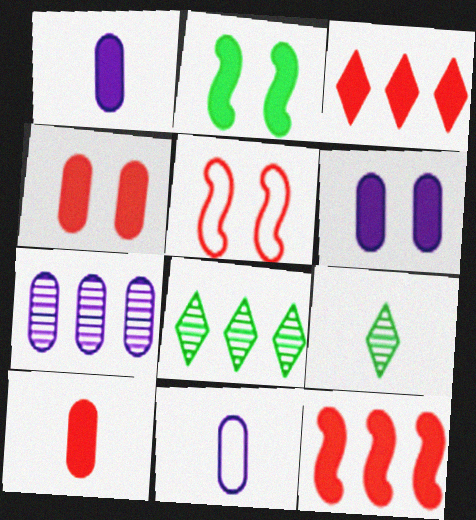[[1, 2, 3], 
[1, 5, 8], 
[6, 7, 11]]